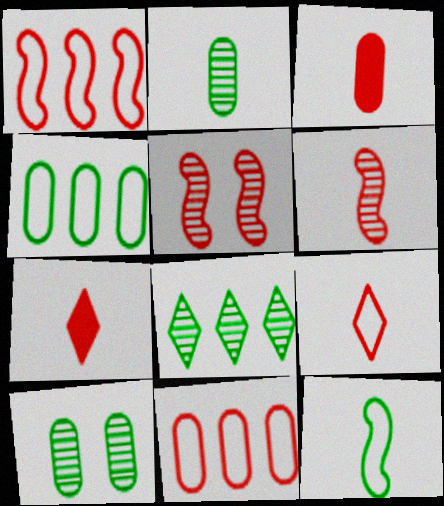[[3, 6, 9], 
[5, 7, 11]]